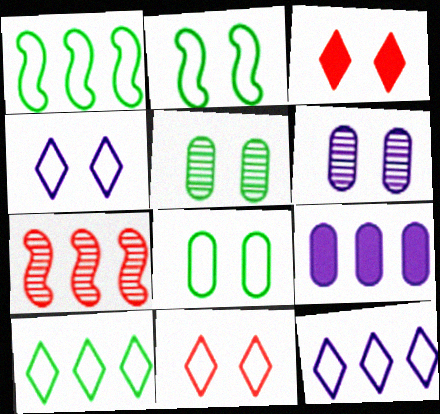[[2, 3, 6], 
[7, 9, 10]]